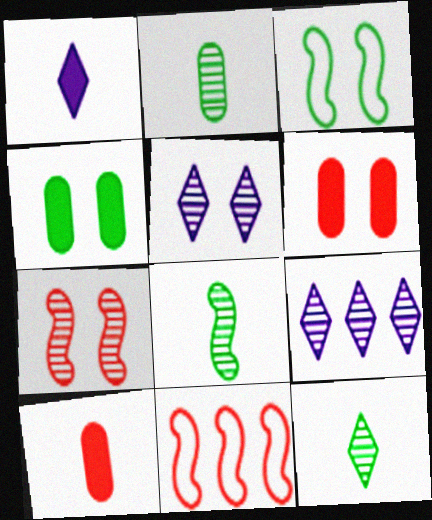[[2, 7, 9], 
[2, 8, 12], 
[3, 5, 6], 
[3, 9, 10]]